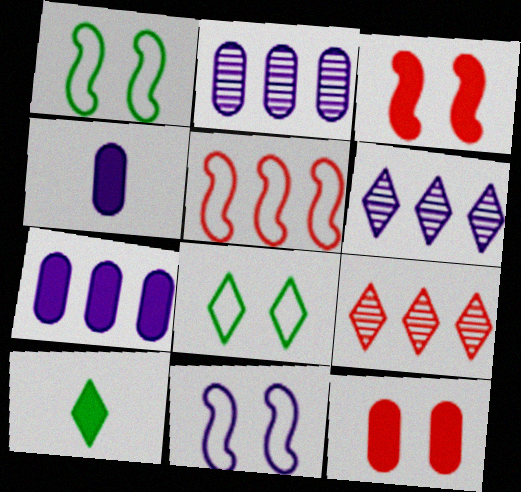[[1, 4, 9], 
[3, 7, 10], 
[4, 6, 11]]